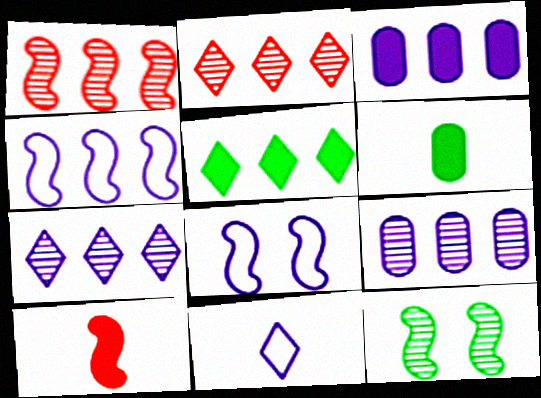[[2, 6, 8], 
[3, 4, 7], 
[4, 10, 12]]